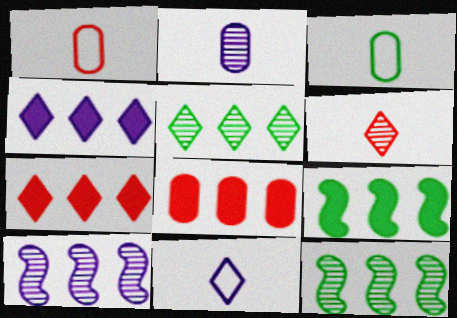[[4, 8, 9]]